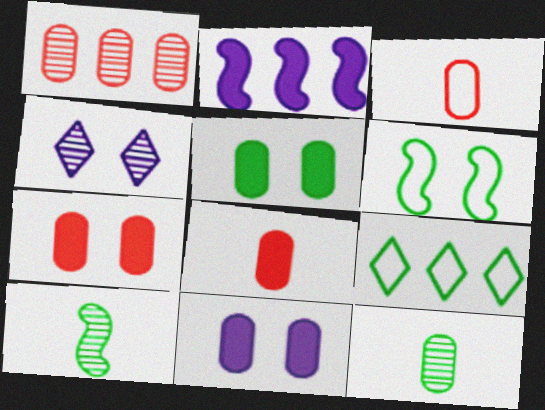[[1, 2, 9], 
[1, 3, 7], 
[1, 4, 10], 
[4, 6, 7], 
[5, 7, 11], 
[5, 9, 10]]